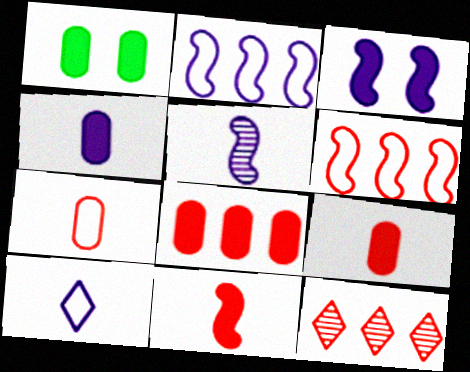[[1, 4, 8], 
[2, 3, 5], 
[4, 5, 10], 
[6, 8, 12]]